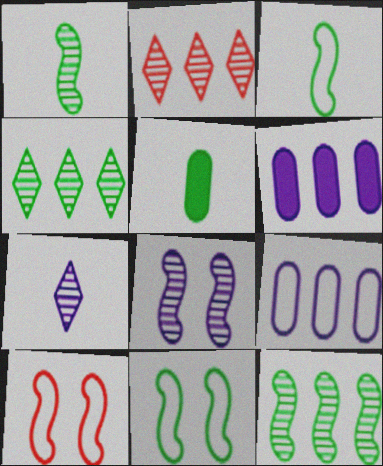[[4, 5, 11]]